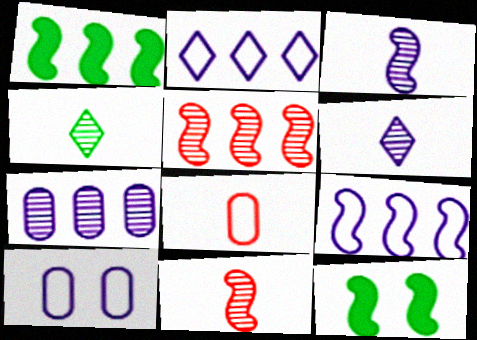[[1, 5, 9], 
[9, 11, 12]]